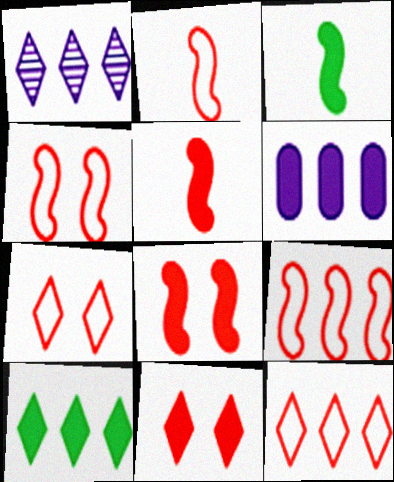[[1, 10, 12], 
[2, 4, 9], 
[3, 6, 11]]